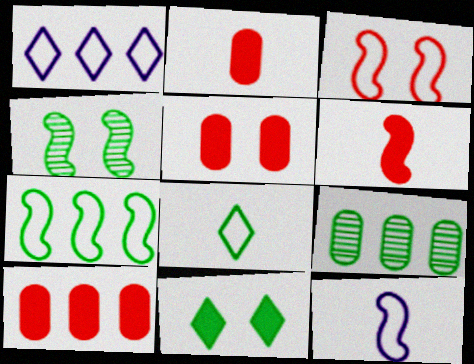[[1, 2, 4], 
[2, 5, 10], 
[3, 7, 12]]